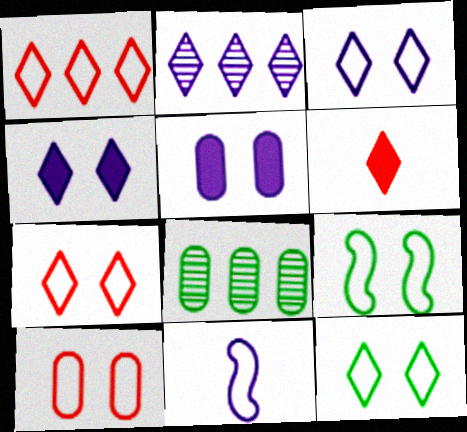[[2, 5, 11], 
[2, 6, 12], 
[3, 7, 12], 
[3, 9, 10]]